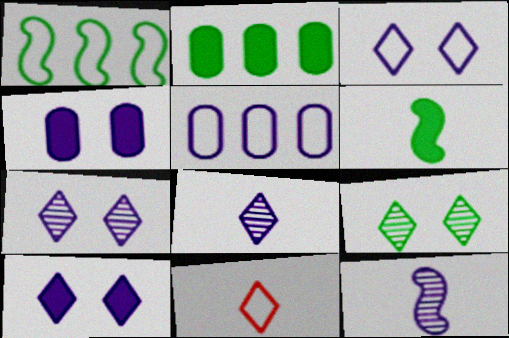[[3, 7, 10], 
[5, 10, 12]]